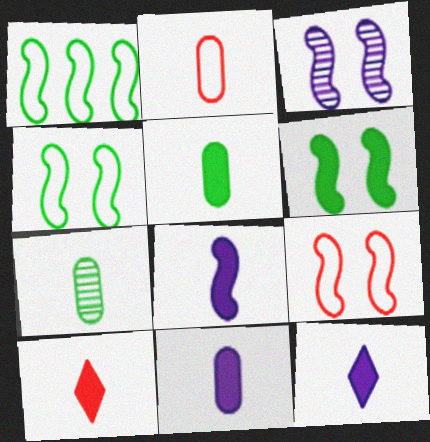[[2, 7, 11], 
[3, 6, 9], 
[5, 8, 10], 
[8, 11, 12]]